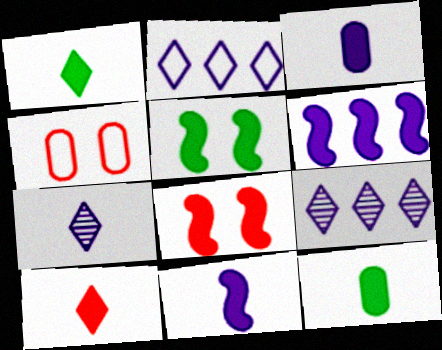[[10, 11, 12]]